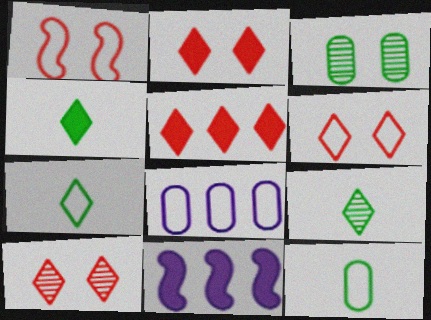[[1, 7, 8], 
[2, 6, 10], 
[4, 7, 9], 
[10, 11, 12]]